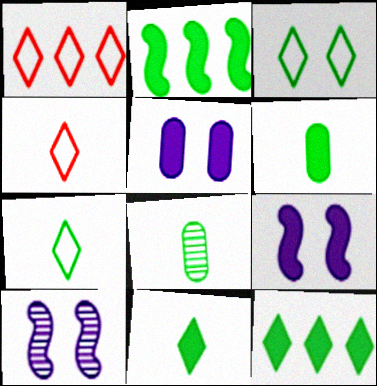[[1, 6, 10], 
[1, 8, 9], 
[2, 3, 8]]